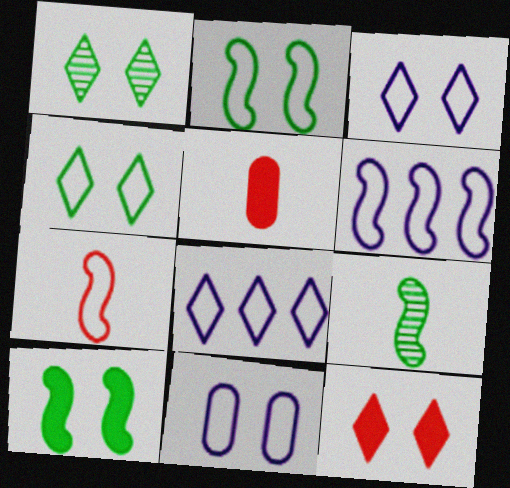[[1, 3, 12], 
[1, 5, 6], 
[2, 6, 7]]